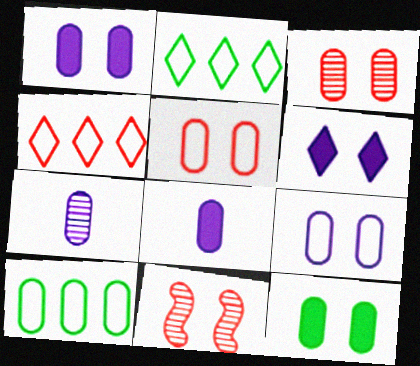[[2, 8, 11], 
[3, 8, 10], 
[3, 9, 12]]